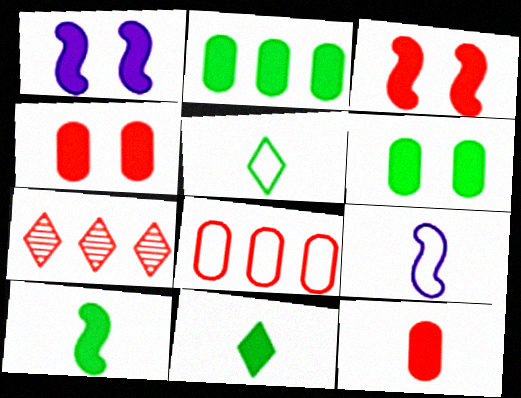[[6, 7, 9]]